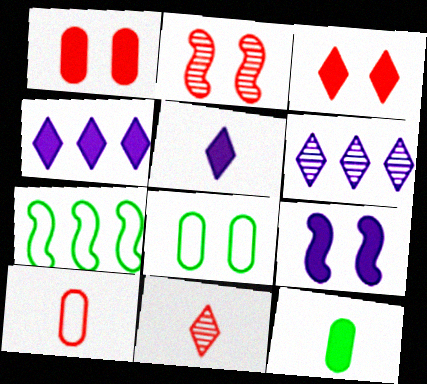[]